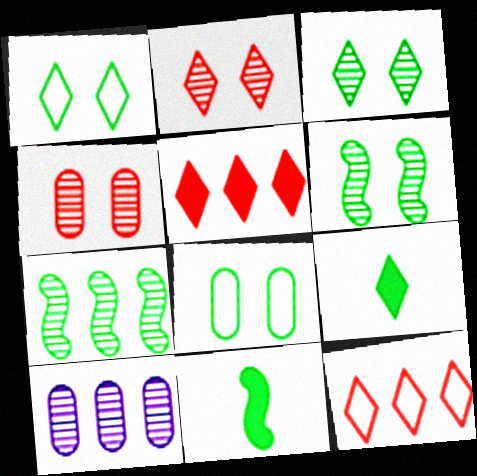[[7, 8, 9]]